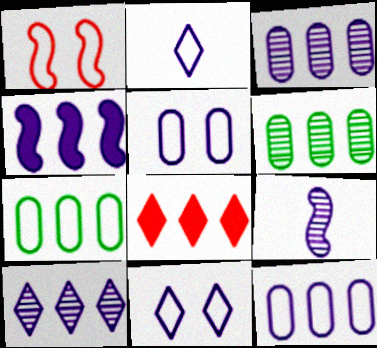[[1, 2, 7], 
[4, 10, 12]]